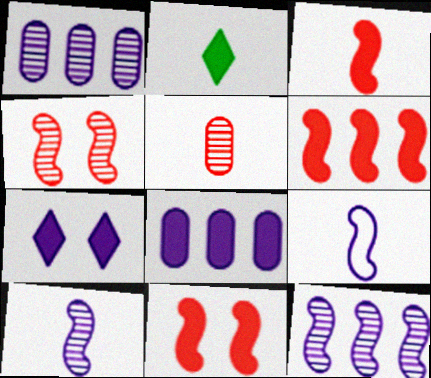[[1, 7, 9], 
[2, 5, 9], 
[2, 8, 11], 
[3, 6, 11]]